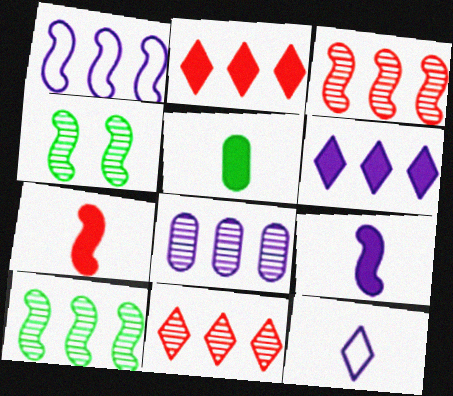[[1, 4, 7], 
[1, 6, 8], 
[8, 10, 11]]